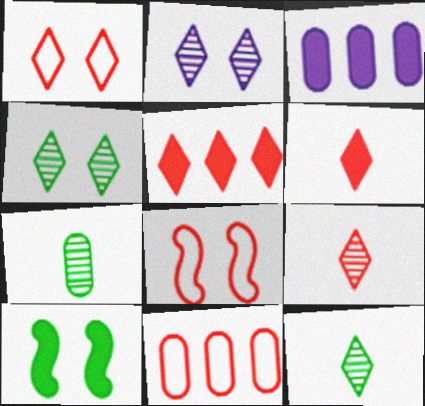[[1, 5, 9], 
[3, 6, 10], 
[3, 8, 12]]